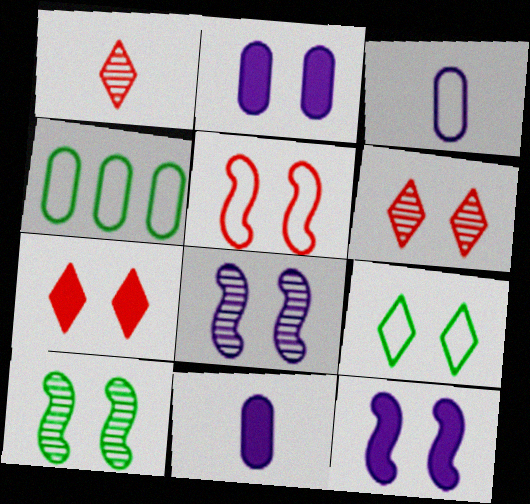[[1, 4, 12], 
[5, 10, 12]]